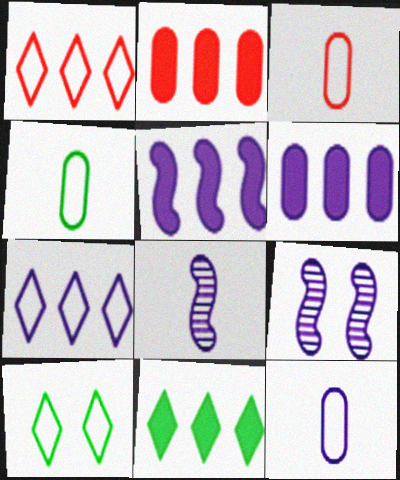[[2, 5, 11], 
[2, 8, 10], 
[3, 4, 12], 
[3, 9, 11]]